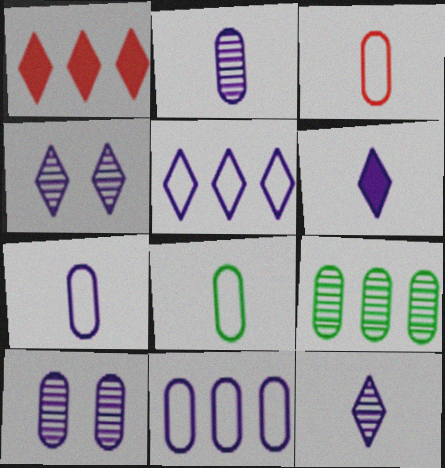[[3, 7, 8], 
[4, 5, 6]]